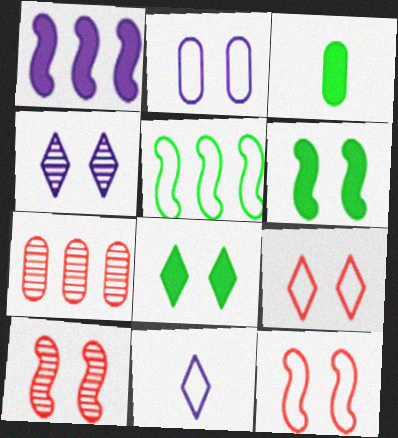[[2, 3, 7], 
[2, 8, 10], 
[4, 8, 9], 
[6, 7, 11]]